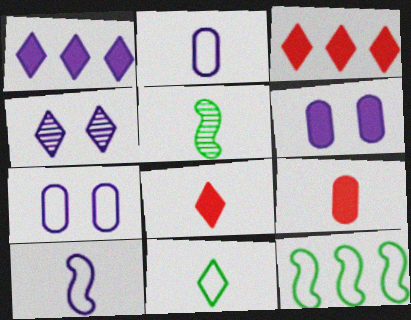[[2, 5, 8], 
[3, 4, 11], 
[3, 5, 7], 
[4, 9, 12]]